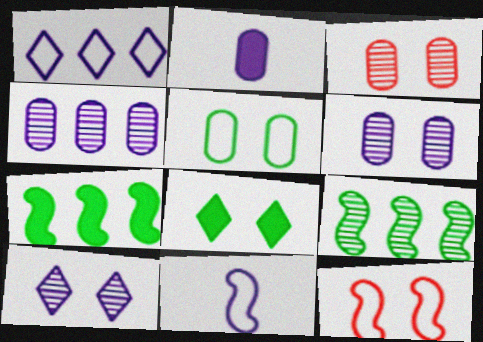[[6, 8, 12]]